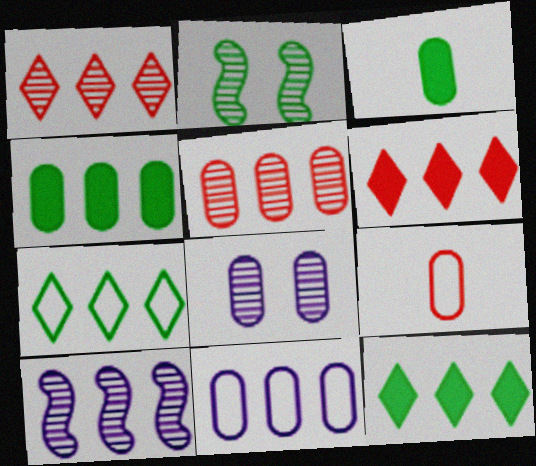[[2, 3, 7], 
[4, 5, 11], 
[4, 8, 9]]